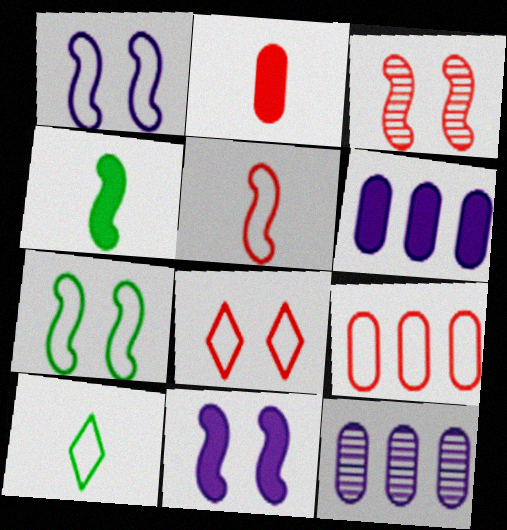[[1, 9, 10], 
[3, 6, 10], 
[3, 7, 11], 
[4, 8, 12], 
[5, 8, 9]]